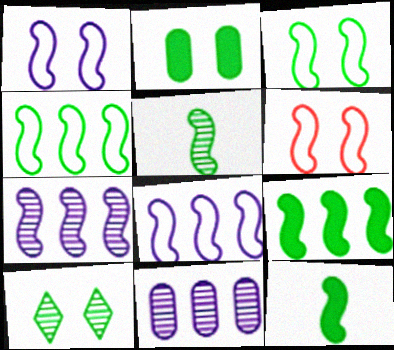[[1, 3, 6], 
[2, 3, 10], 
[3, 5, 9], 
[6, 7, 12]]